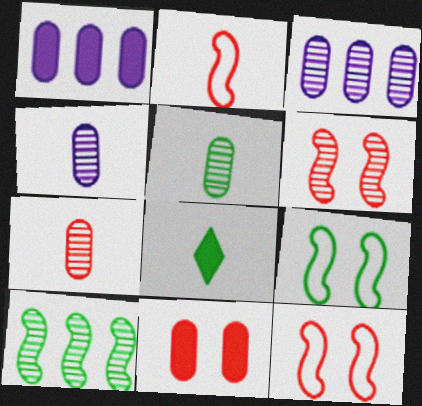[[2, 4, 8], 
[3, 8, 12], 
[4, 5, 7]]